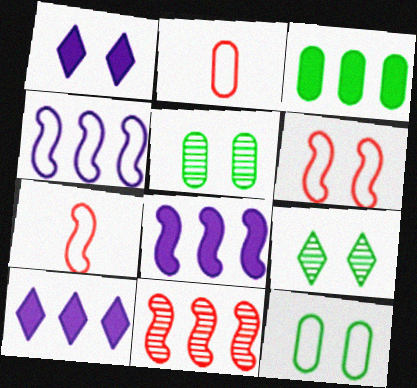[[1, 5, 6], 
[2, 8, 9], 
[5, 7, 10]]